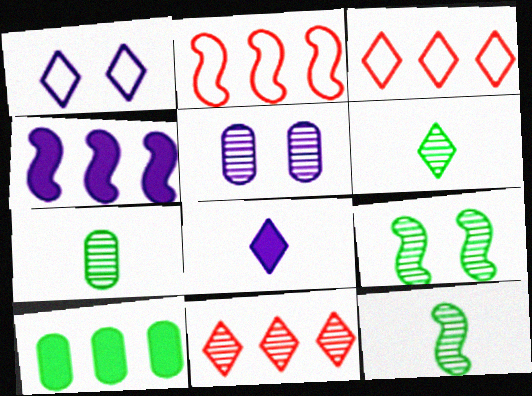[[5, 11, 12], 
[6, 7, 12]]